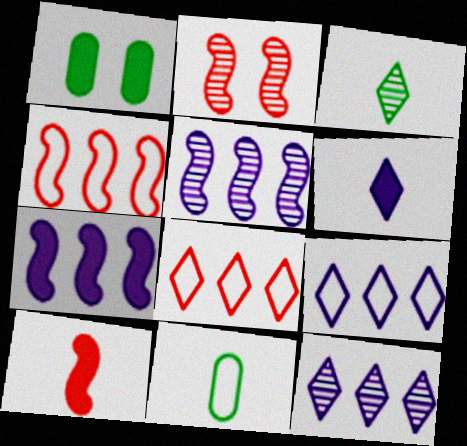[[2, 4, 10]]